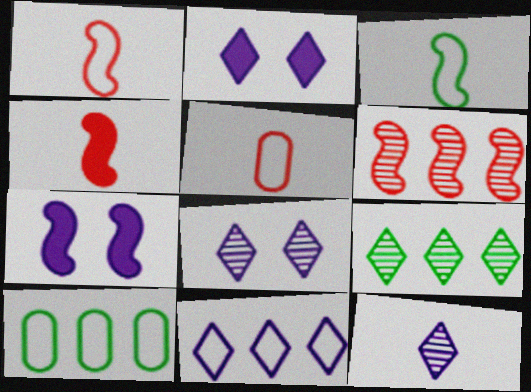[[2, 11, 12], 
[3, 6, 7], 
[4, 8, 10], 
[5, 7, 9]]